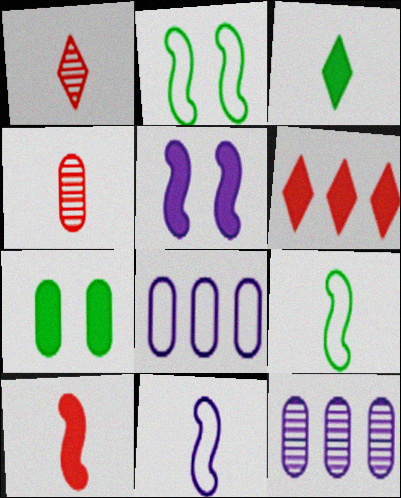[[3, 4, 11], 
[4, 7, 8]]